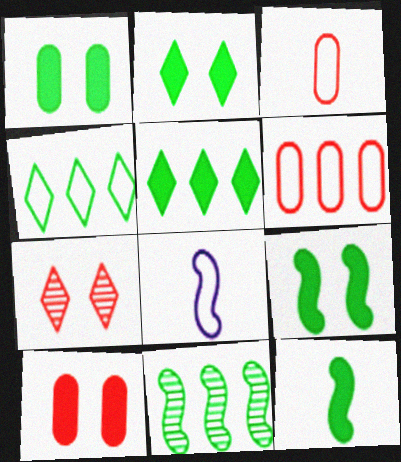[[1, 2, 9], 
[1, 5, 12]]